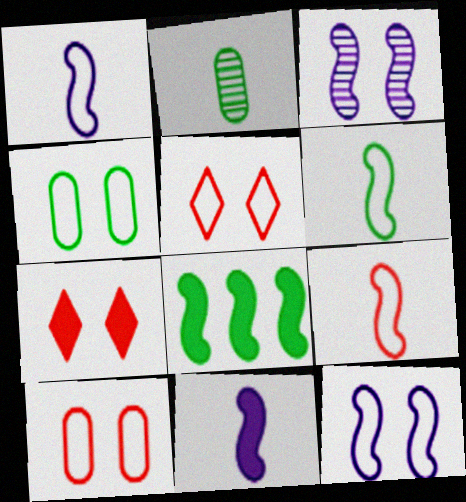[[1, 6, 9], 
[3, 4, 7], 
[3, 8, 9], 
[4, 5, 12]]